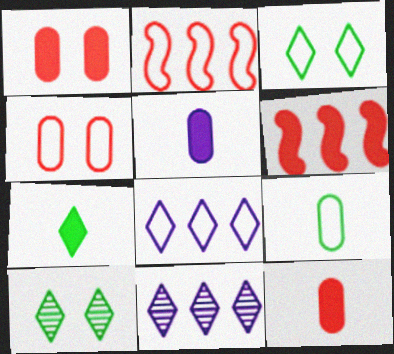[[2, 5, 10]]